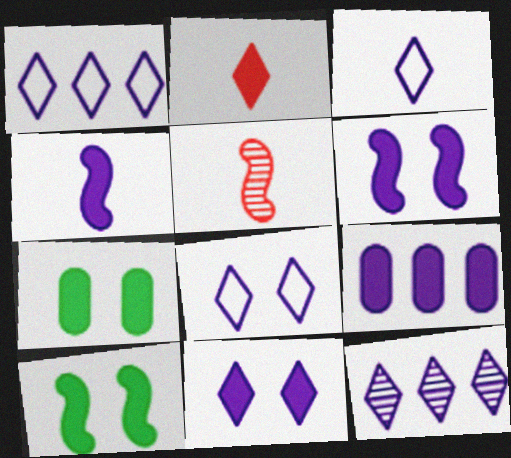[[1, 3, 8], 
[1, 5, 7], 
[2, 9, 10], 
[3, 11, 12], 
[4, 9, 11]]